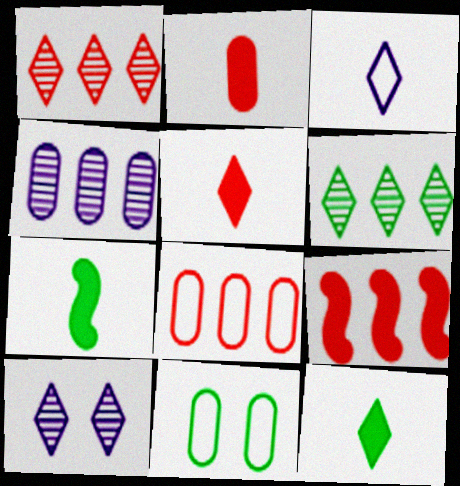[[1, 8, 9], 
[2, 4, 11], 
[6, 7, 11], 
[7, 8, 10]]